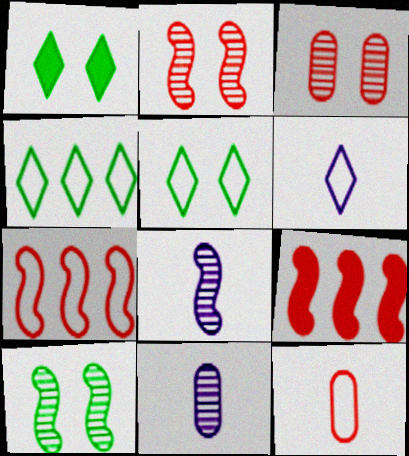[[1, 7, 11], 
[5, 9, 11]]